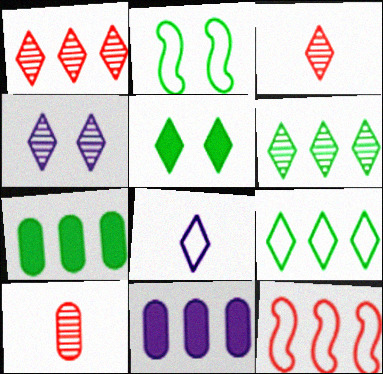[[1, 5, 8], 
[2, 3, 11], 
[3, 4, 6], 
[6, 11, 12]]